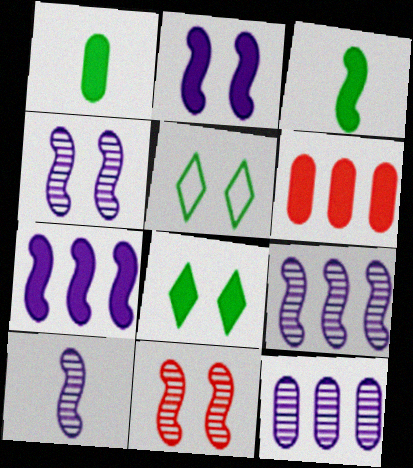[[4, 9, 10], 
[5, 6, 10]]